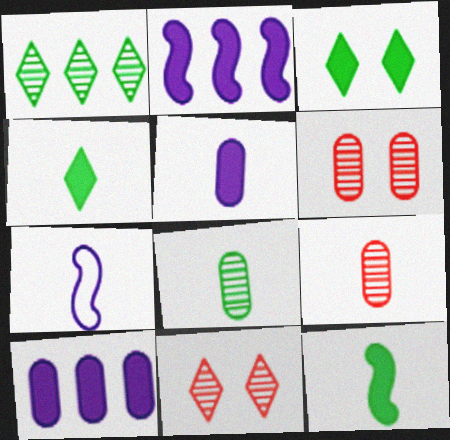[[4, 7, 9]]